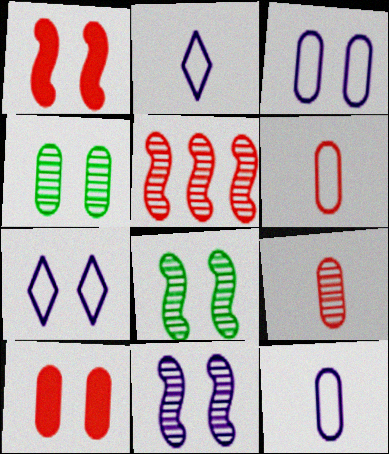[[1, 4, 7], 
[3, 4, 10], 
[7, 8, 10]]